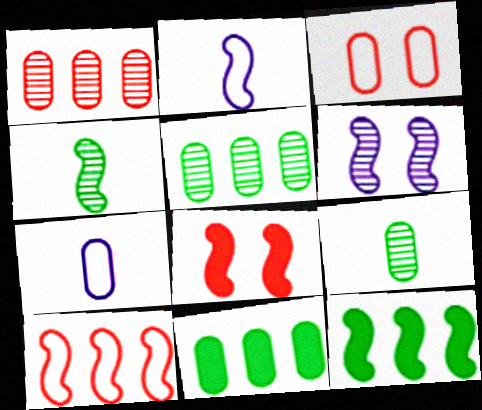[]